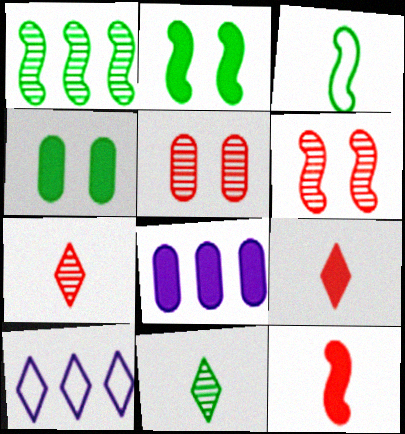[[1, 2, 3], 
[2, 8, 9]]